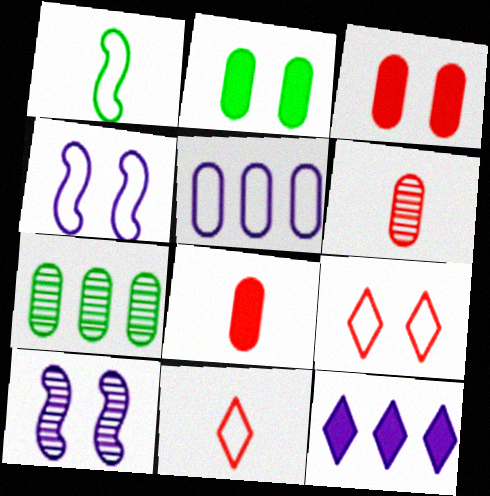[[1, 5, 9], 
[2, 5, 6], 
[2, 9, 10]]